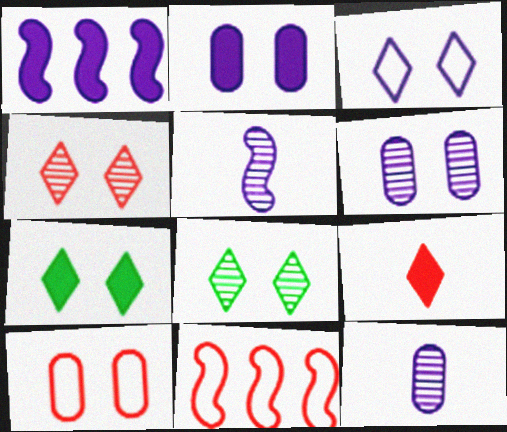[[1, 3, 12], 
[3, 4, 7], 
[7, 11, 12]]